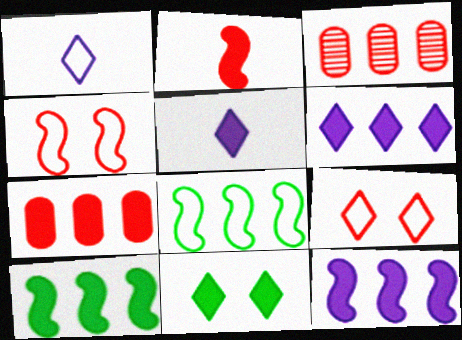[[2, 3, 9], 
[3, 6, 8], 
[6, 7, 10]]